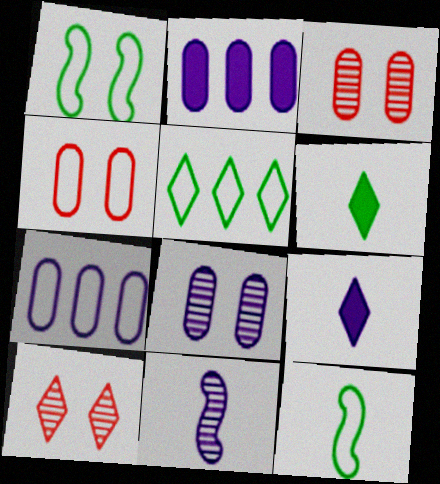[[2, 10, 12], 
[5, 9, 10]]